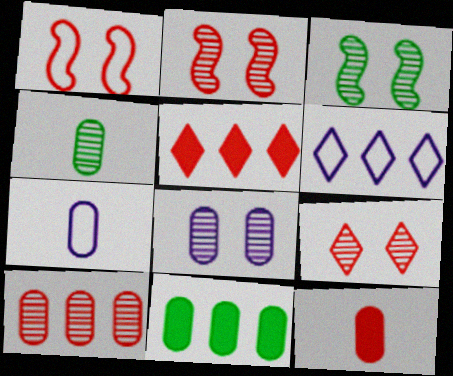[[3, 5, 7], 
[3, 6, 12], 
[3, 8, 9], 
[4, 7, 12], 
[4, 8, 10]]